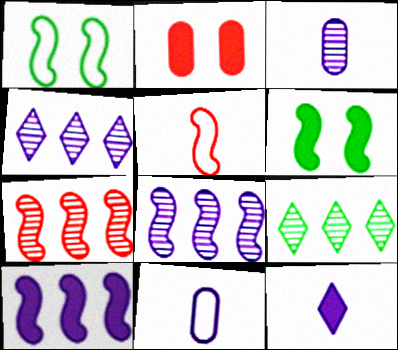[[5, 6, 8]]